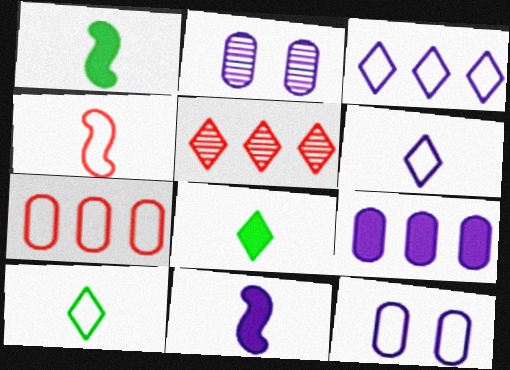[[1, 5, 12], 
[2, 3, 11]]